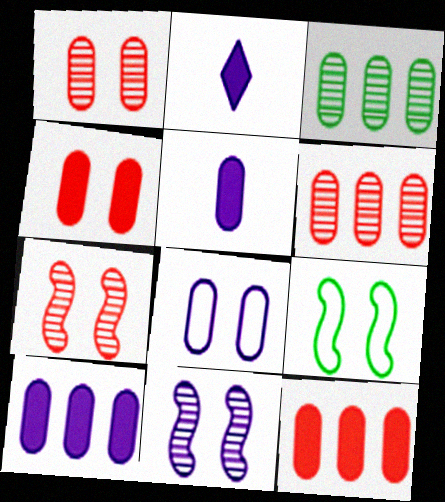[[2, 6, 9]]